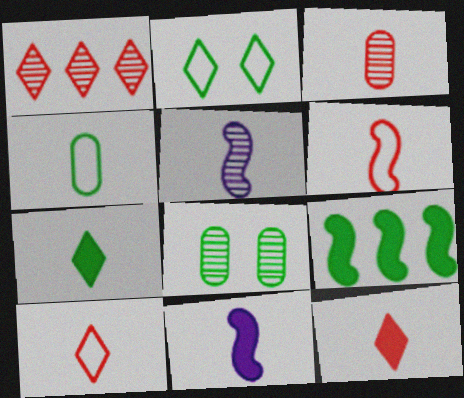[[1, 5, 8], 
[3, 6, 12], 
[4, 5, 12]]